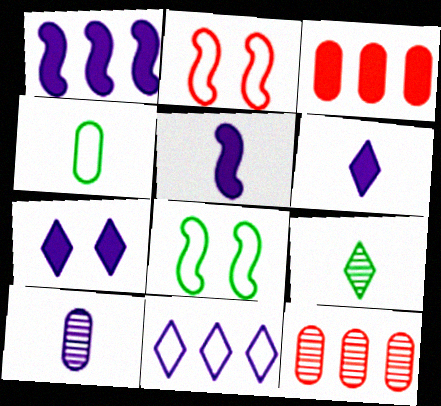[[2, 4, 11], 
[6, 8, 12]]